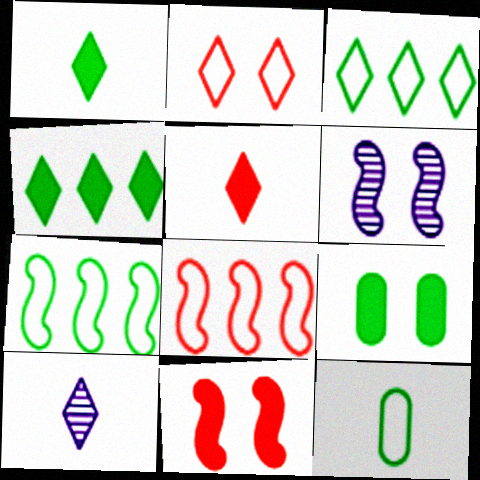[[2, 4, 10], 
[2, 6, 9], 
[8, 9, 10]]